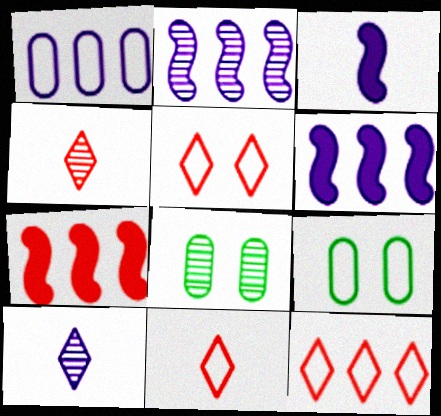[[2, 4, 8], 
[3, 8, 12], 
[4, 6, 9], 
[5, 11, 12], 
[6, 8, 11], 
[7, 9, 10]]